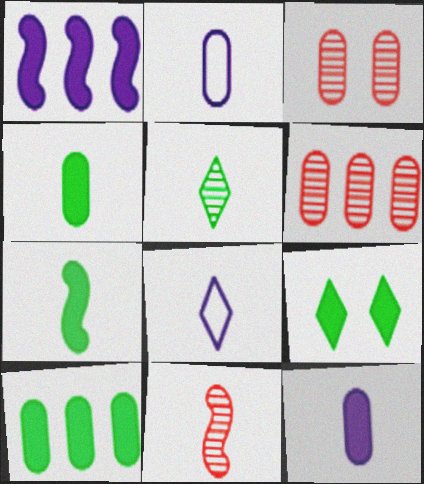[[2, 3, 10], 
[4, 8, 11], 
[7, 9, 10]]